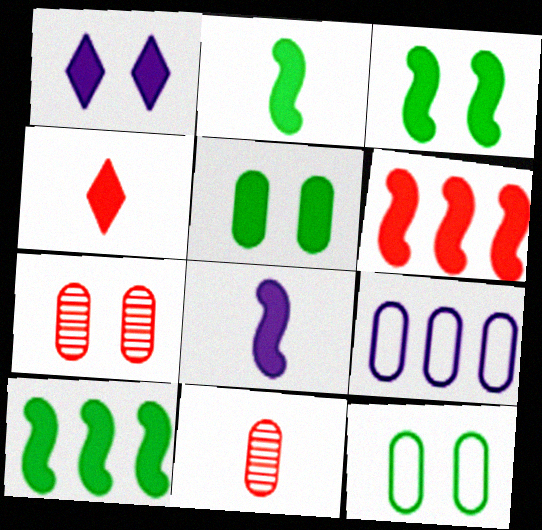[[2, 3, 10], 
[3, 6, 8], 
[5, 9, 11]]